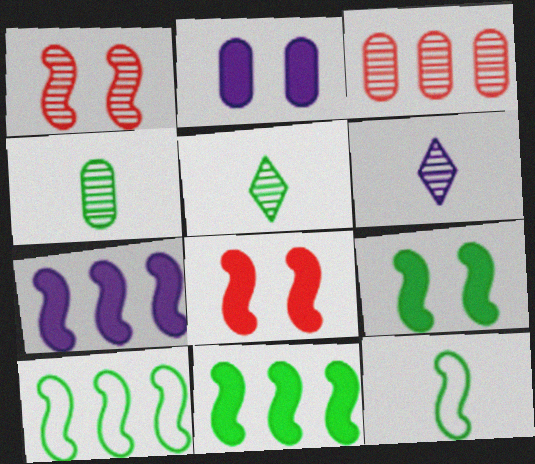[[1, 7, 12]]